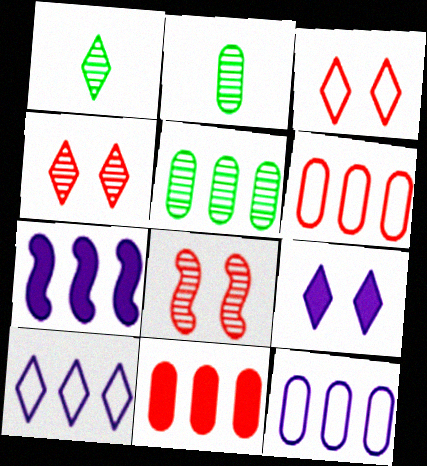[[2, 3, 7], 
[5, 11, 12]]